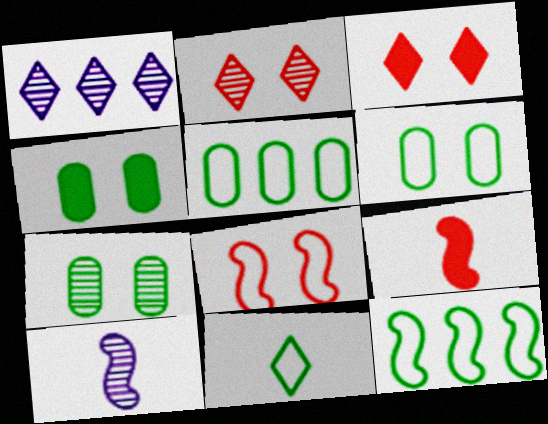[[1, 3, 11], 
[1, 6, 9], 
[3, 5, 10], 
[4, 6, 7], 
[6, 11, 12]]